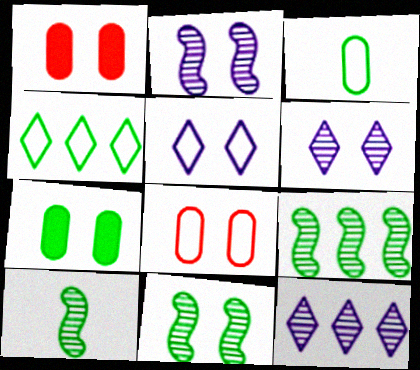[[1, 5, 11], 
[4, 7, 10], 
[9, 10, 11]]